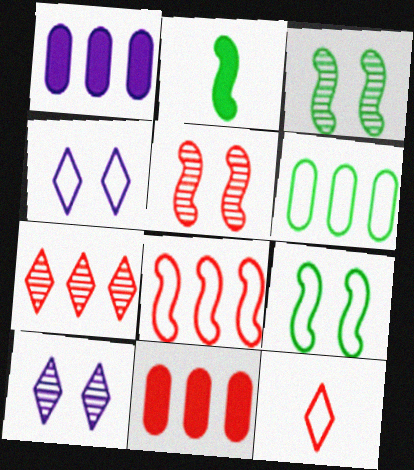[[1, 3, 12], 
[5, 11, 12], 
[7, 8, 11]]